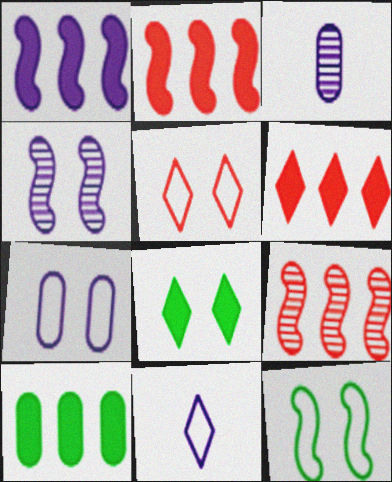[[1, 6, 10], 
[3, 6, 12], 
[5, 7, 12]]